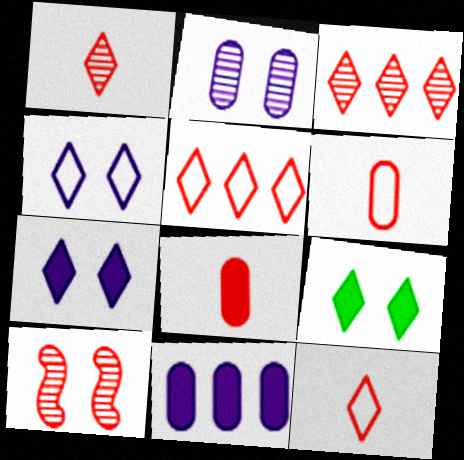[[5, 8, 10]]